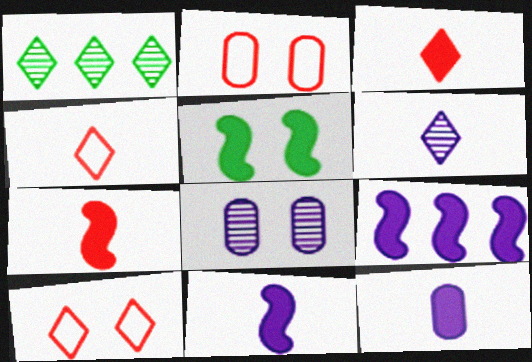[[1, 2, 11], 
[5, 7, 9], 
[5, 8, 10]]